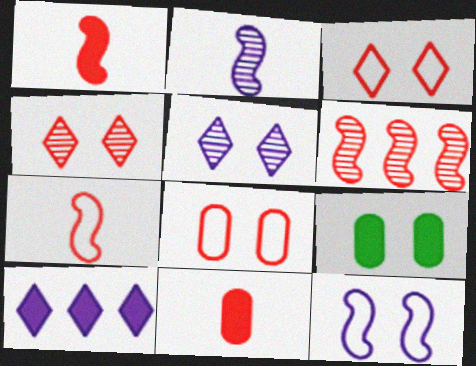[[1, 9, 10], 
[3, 6, 11], 
[4, 9, 12]]